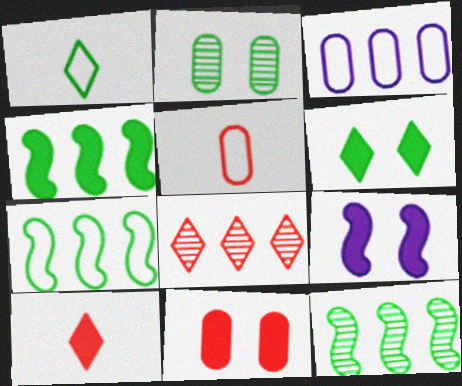[[1, 2, 4], 
[3, 4, 8], 
[4, 7, 12], 
[6, 9, 11]]